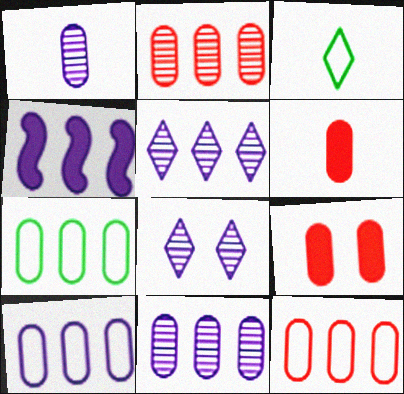[[1, 7, 9], 
[4, 5, 10], 
[7, 10, 12]]